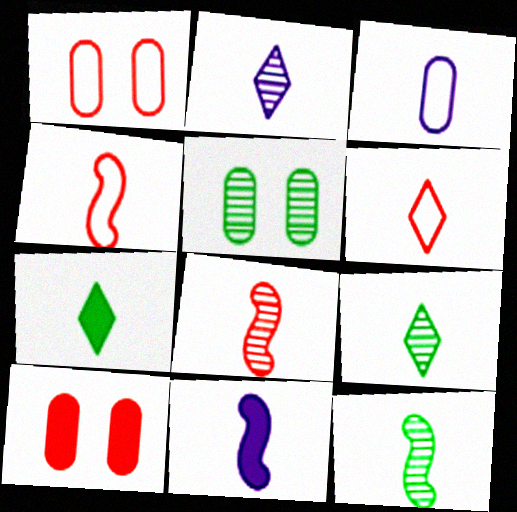[[2, 3, 11], 
[2, 6, 7], 
[3, 7, 8], 
[4, 11, 12]]